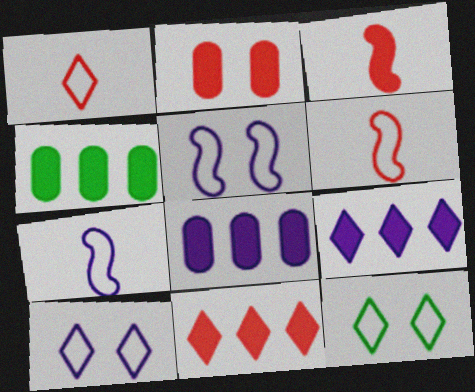[[2, 3, 11]]